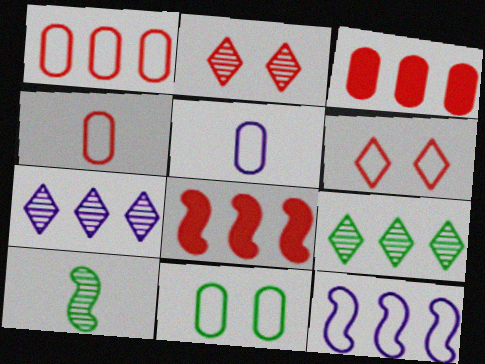[[1, 5, 11], 
[2, 4, 8], 
[3, 9, 12]]